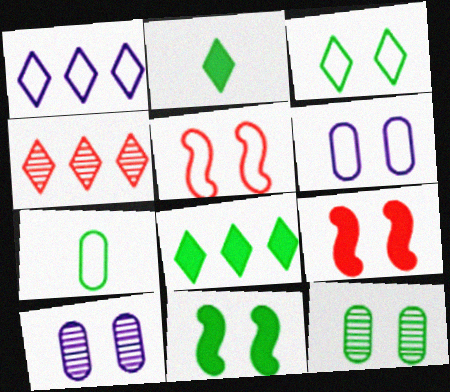[[1, 4, 8], 
[1, 5, 7], 
[3, 5, 6], 
[3, 9, 10], 
[3, 11, 12]]